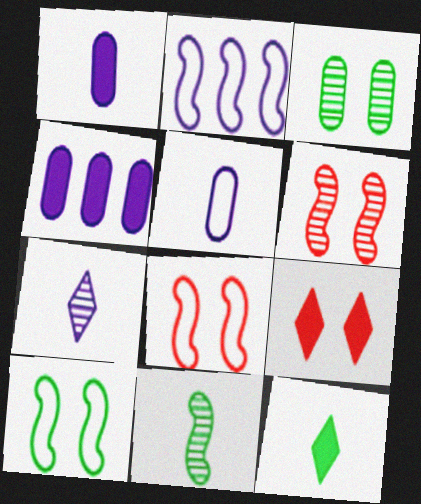[]